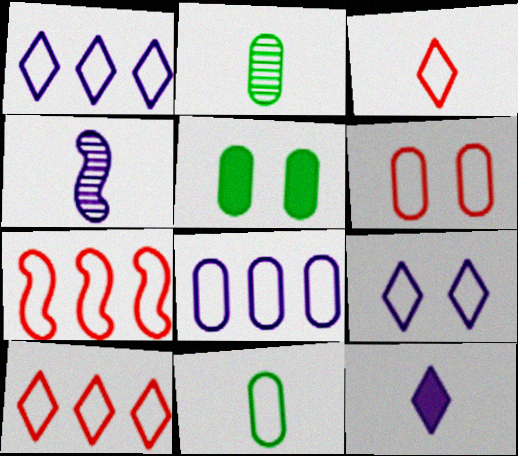[[3, 6, 7], 
[4, 5, 10], 
[6, 8, 11], 
[7, 9, 11]]